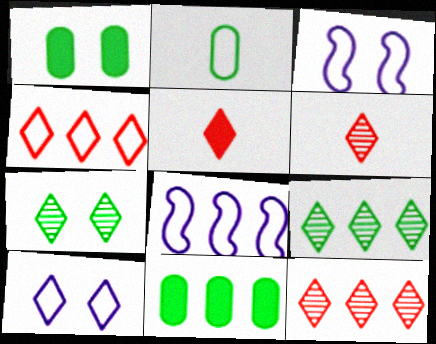[[1, 6, 8], 
[2, 3, 4], 
[3, 6, 11], 
[5, 9, 10], 
[8, 11, 12]]